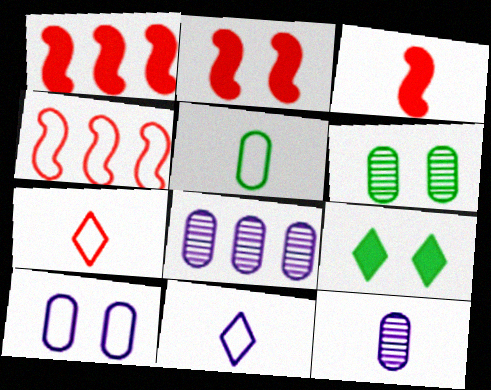[[1, 2, 3], 
[1, 6, 11], 
[4, 9, 12]]